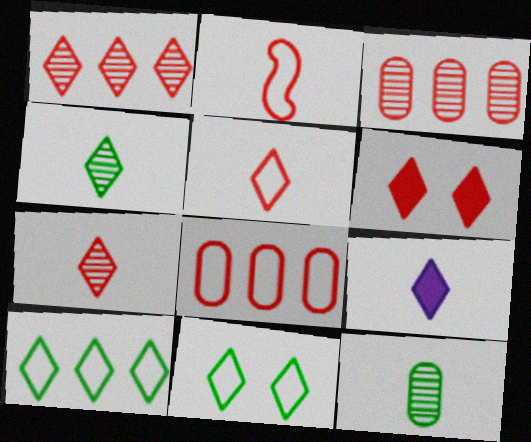[[1, 5, 6], 
[1, 9, 11], 
[2, 3, 6], 
[2, 9, 12], 
[4, 5, 9]]